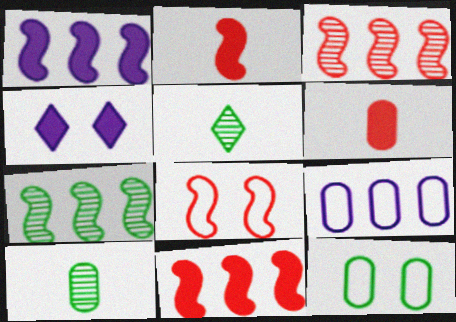[[2, 3, 8]]